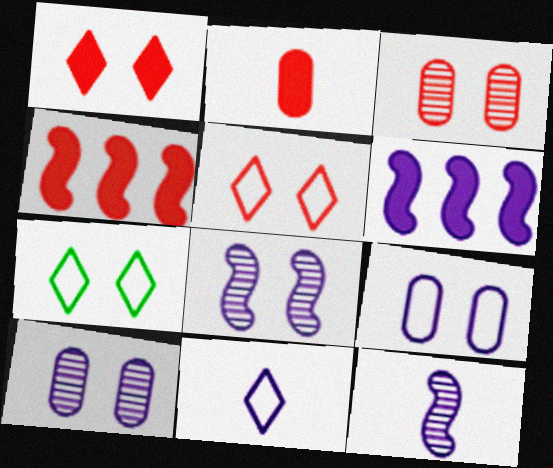[[1, 2, 4], 
[6, 10, 11]]